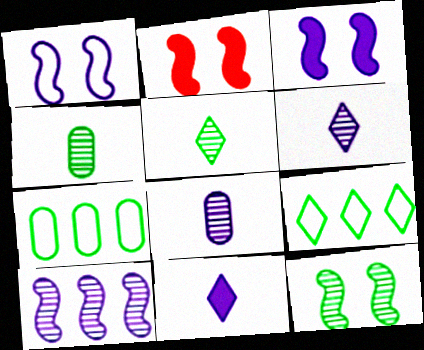[[1, 2, 12], 
[2, 6, 7], 
[2, 8, 9]]